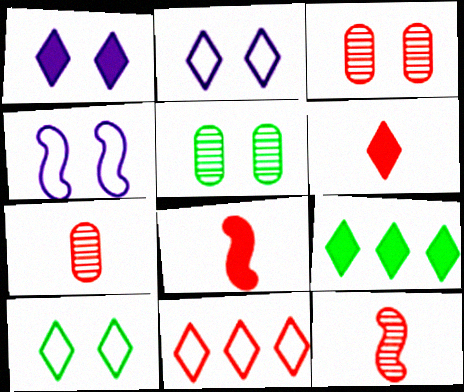[[1, 6, 9], 
[3, 8, 11], 
[4, 7, 9]]